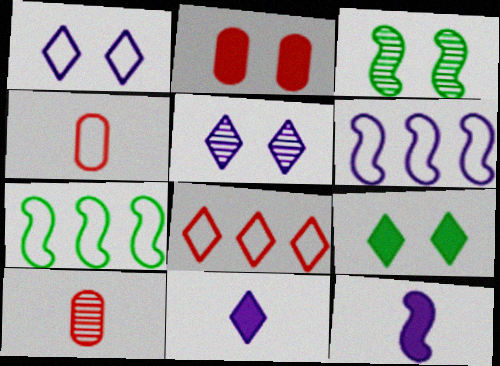[[1, 2, 3], 
[1, 4, 7], 
[6, 9, 10]]